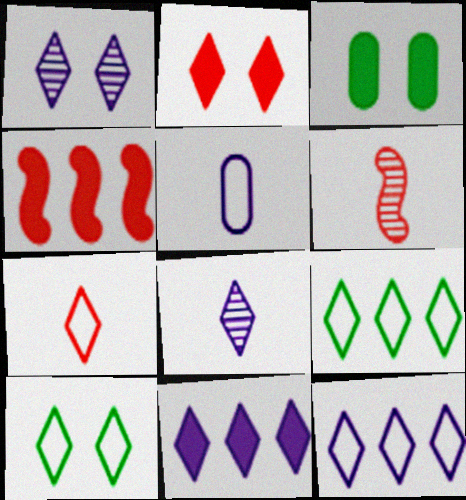[[1, 2, 10], 
[2, 8, 9], 
[3, 6, 12], 
[7, 10, 12]]